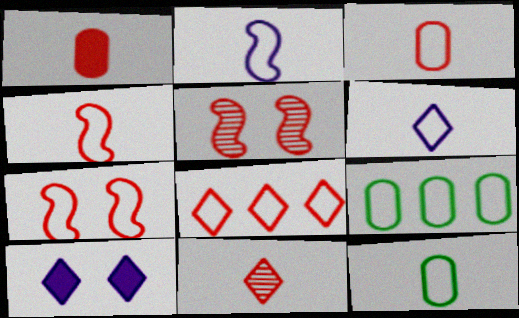[[1, 4, 11], 
[1, 5, 8], 
[3, 7, 8], 
[4, 6, 12], 
[6, 7, 9]]